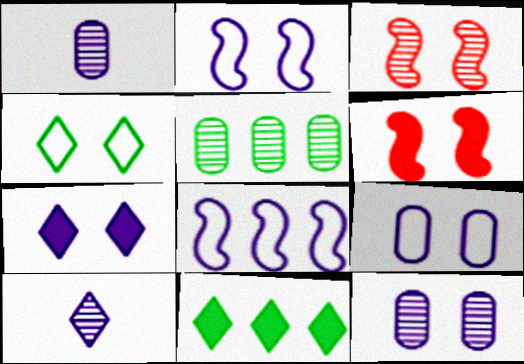[[1, 7, 8], 
[2, 7, 12], 
[3, 5, 10], 
[4, 6, 12]]